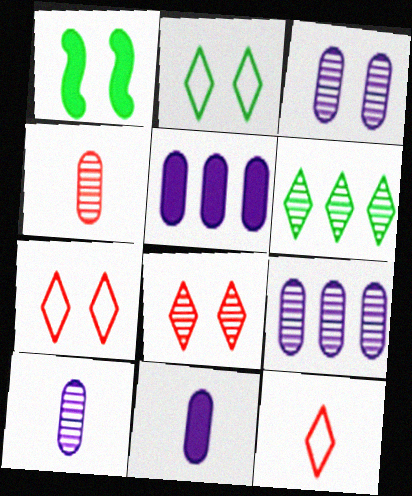[[1, 3, 7], 
[1, 9, 12], 
[3, 9, 10]]